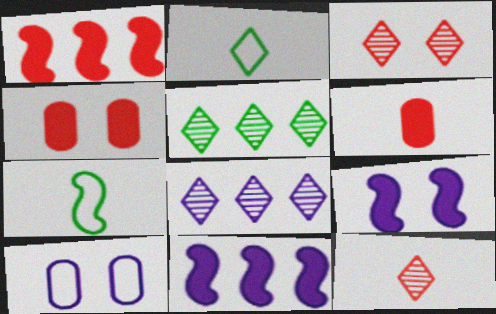[[4, 7, 8]]